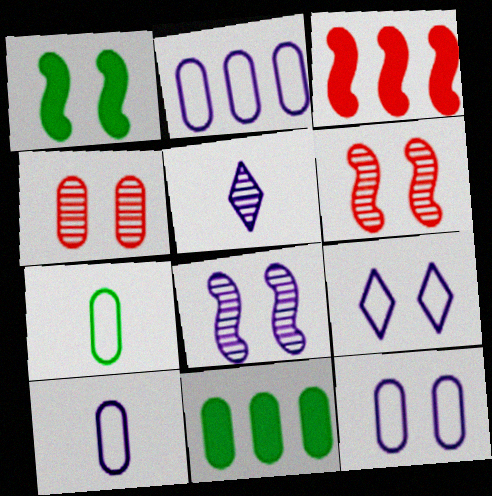[[1, 4, 9], 
[2, 10, 12], 
[4, 10, 11]]